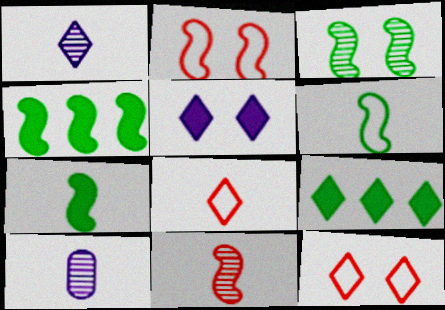[[1, 9, 12], 
[2, 9, 10], 
[3, 4, 6], 
[4, 10, 12], 
[7, 8, 10]]